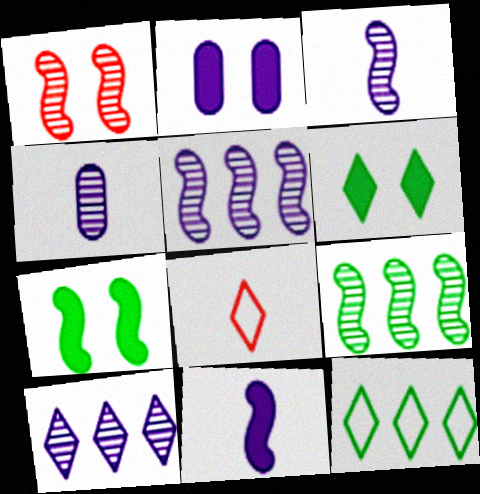[[1, 3, 9], 
[2, 8, 9], 
[6, 8, 10]]